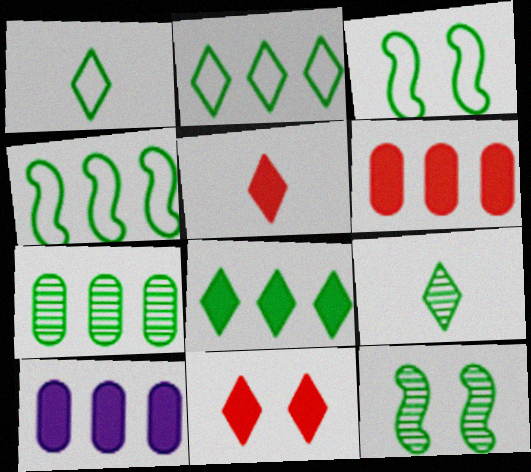[[4, 7, 8], 
[7, 9, 12]]